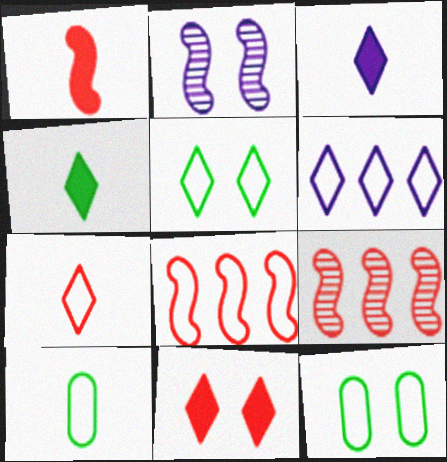[[2, 11, 12], 
[3, 9, 12], 
[5, 6, 7]]